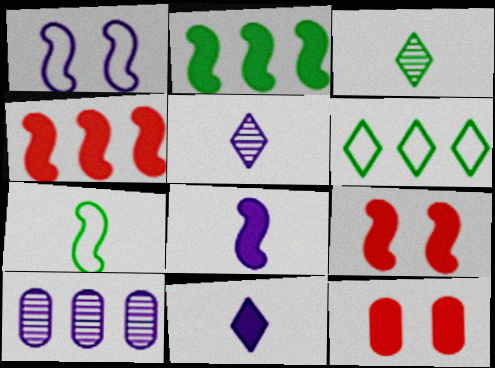[[1, 10, 11], 
[2, 8, 9], 
[2, 11, 12], 
[4, 6, 10]]